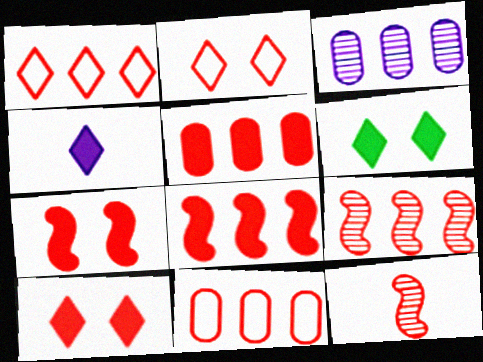[[1, 5, 9], 
[2, 5, 12], 
[10, 11, 12]]